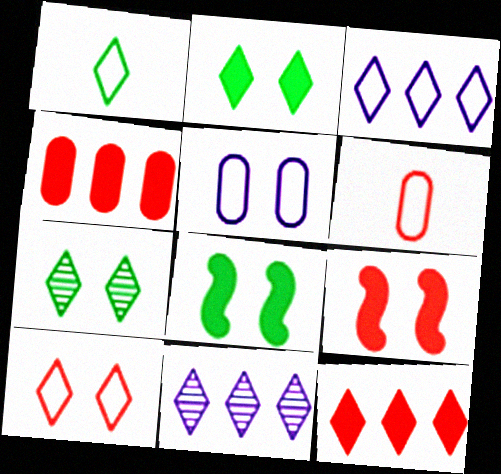[[1, 3, 10], 
[5, 7, 9], 
[6, 8, 11]]